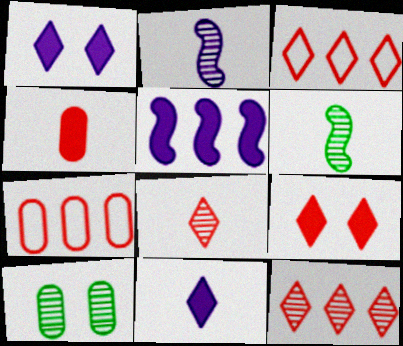[[1, 6, 7], 
[2, 10, 12], 
[3, 8, 9]]